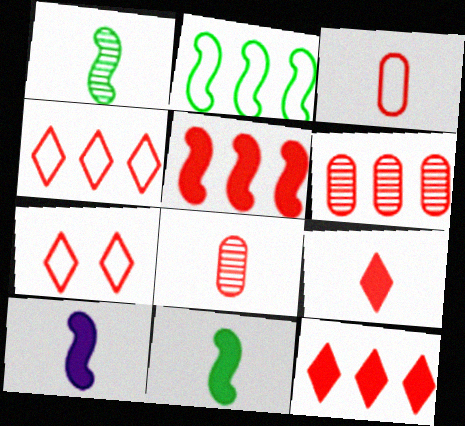[[4, 5, 6], 
[5, 7, 8]]